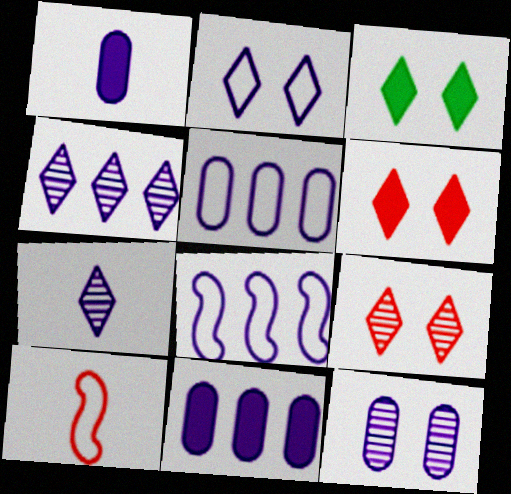[[1, 5, 12], 
[2, 3, 9], 
[4, 8, 11]]